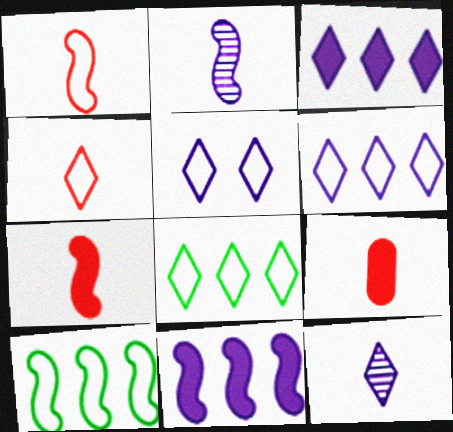[[3, 5, 12], 
[4, 5, 8]]